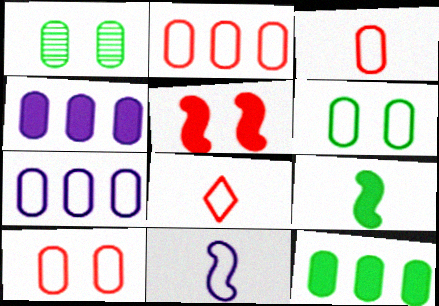[[1, 3, 4], 
[2, 3, 10], 
[3, 6, 7]]